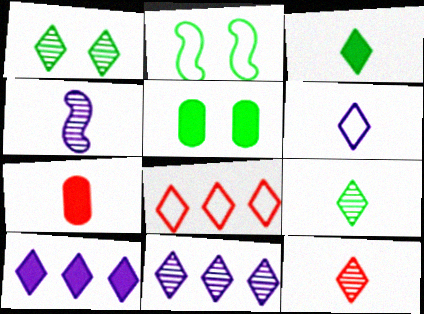[[1, 2, 5], 
[1, 11, 12], 
[2, 7, 11], 
[3, 6, 12], 
[4, 5, 8]]